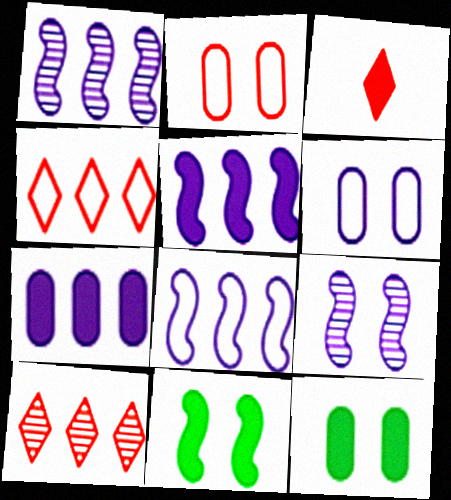[[1, 5, 8], 
[3, 5, 12], 
[3, 7, 11]]